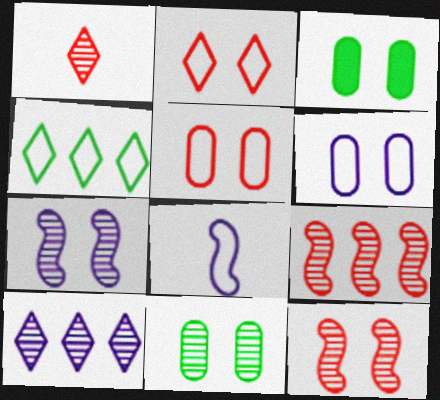[[2, 3, 7], 
[4, 5, 8]]